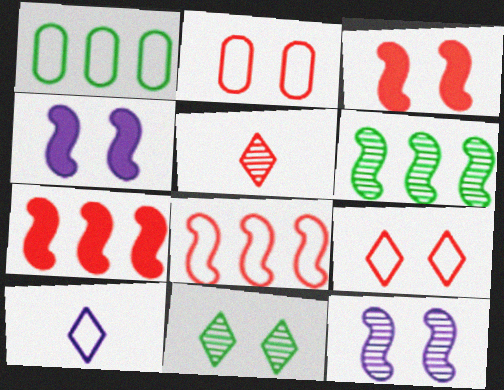[[1, 4, 5], 
[2, 4, 11], 
[2, 5, 7]]